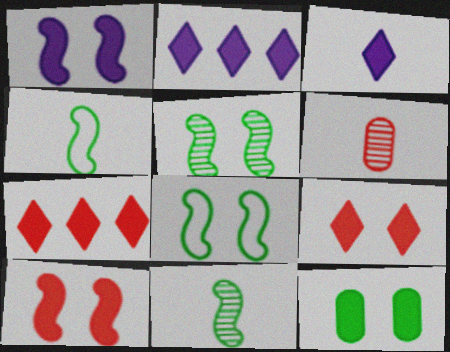[[1, 9, 12], 
[2, 6, 8], 
[3, 4, 6]]